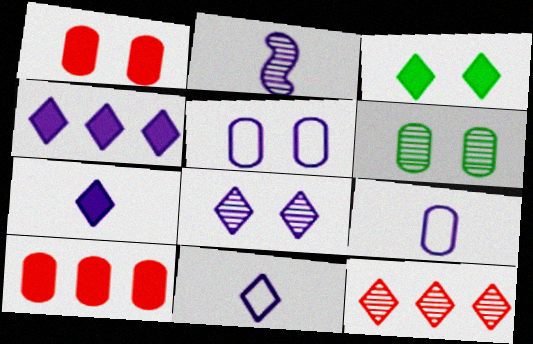[[1, 5, 6], 
[2, 4, 5], 
[2, 6, 12], 
[2, 7, 9], 
[3, 11, 12], 
[4, 8, 11], 
[6, 9, 10]]